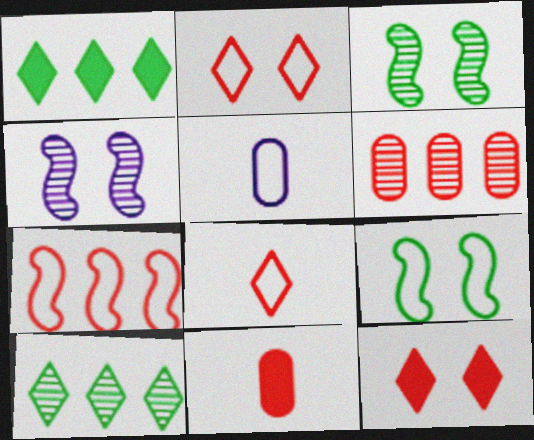[]